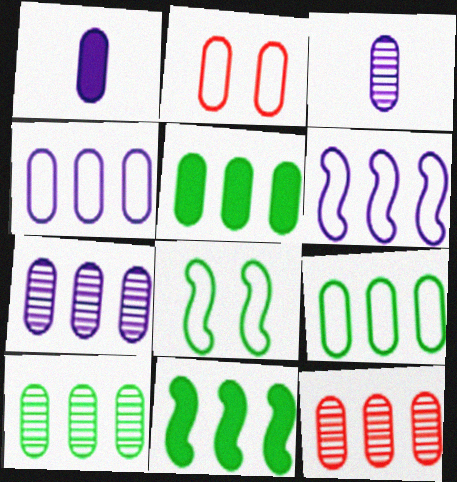[[1, 2, 10], 
[2, 3, 5], 
[4, 5, 12], 
[5, 9, 10], 
[7, 10, 12]]